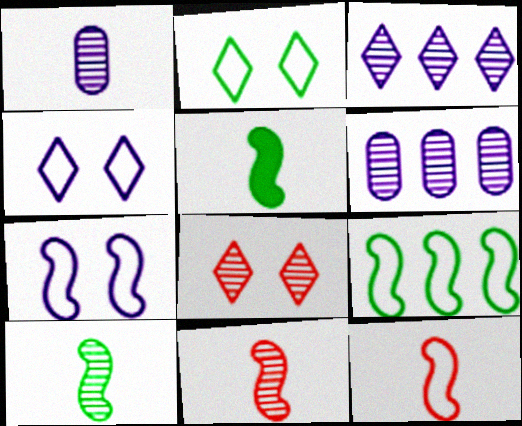[[6, 8, 10], 
[7, 9, 12]]